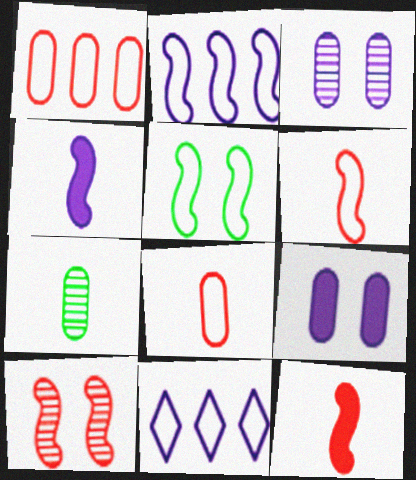[[1, 7, 9], 
[2, 5, 6], 
[3, 4, 11], 
[5, 8, 11]]